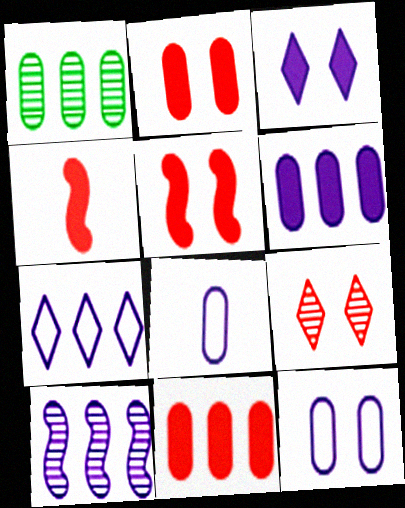[[1, 2, 8], 
[3, 8, 10], 
[6, 7, 10]]